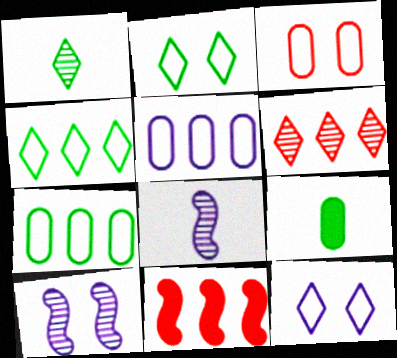[]